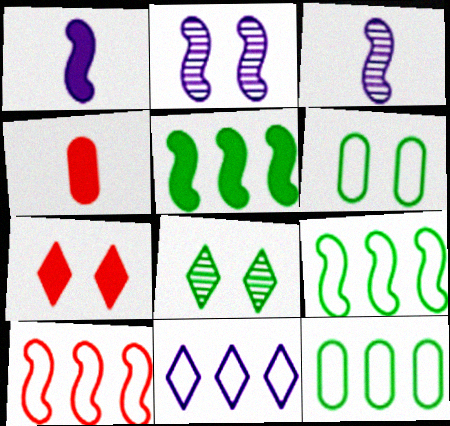[[2, 6, 7], 
[3, 7, 12], 
[10, 11, 12]]